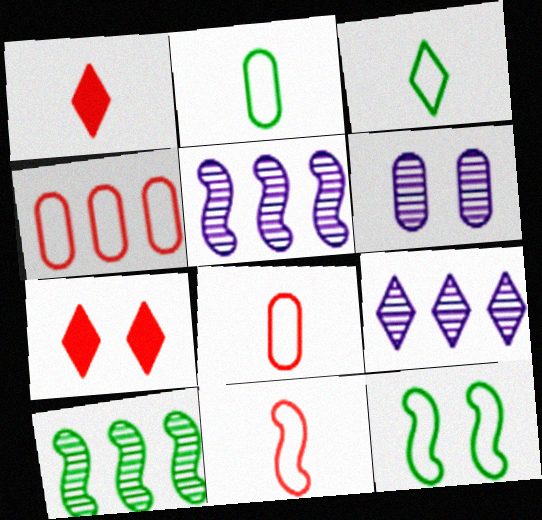[[2, 5, 7], 
[3, 7, 9], 
[6, 7, 12]]